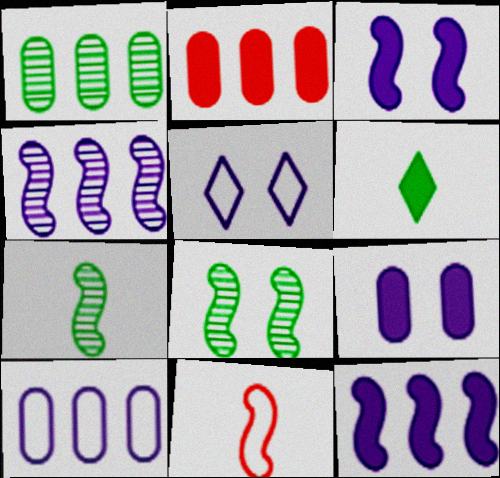[[1, 2, 10], 
[2, 3, 6], 
[2, 5, 7], 
[8, 11, 12]]